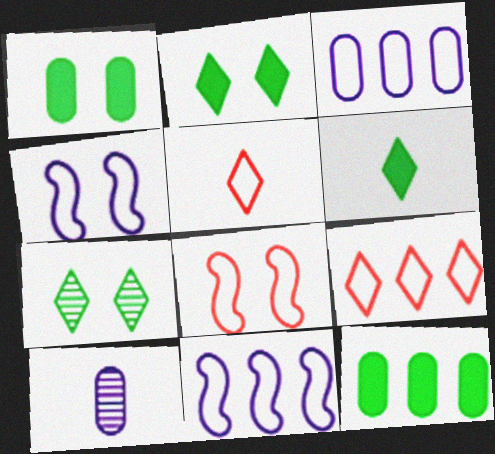[]